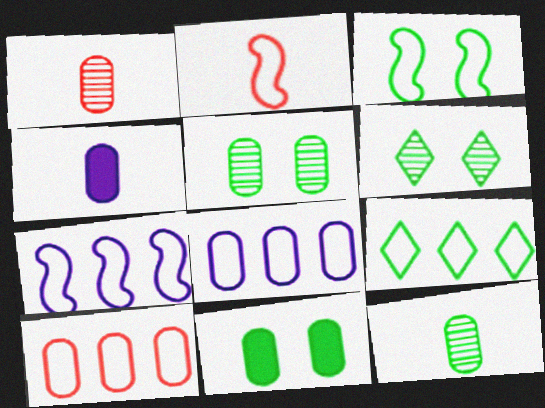[[1, 8, 11], 
[2, 3, 7], 
[3, 6, 11], 
[4, 5, 10], 
[7, 9, 10]]